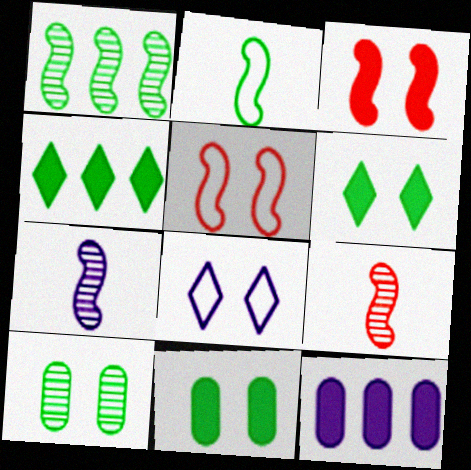[[2, 4, 10], 
[3, 8, 10], 
[7, 8, 12]]